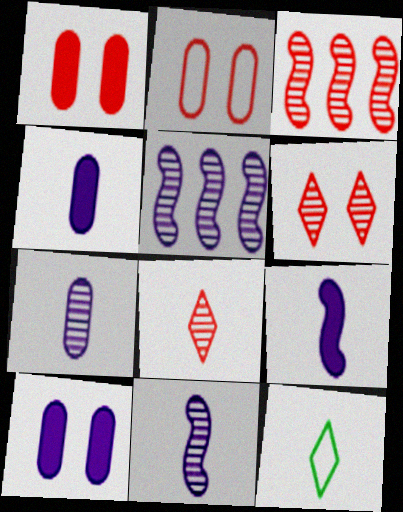[[1, 5, 12], 
[3, 10, 12]]